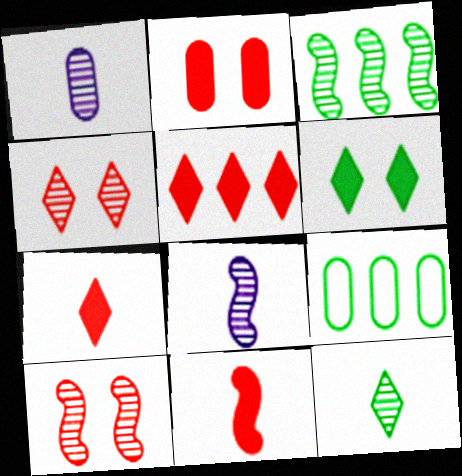[[1, 2, 9], 
[1, 3, 4], 
[2, 5, 11], 
[3, 8, 10]]